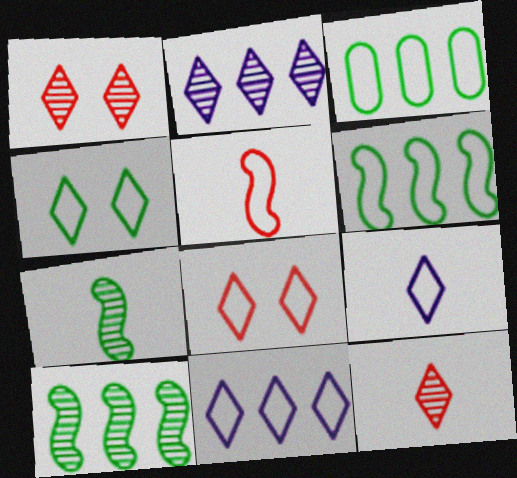[]